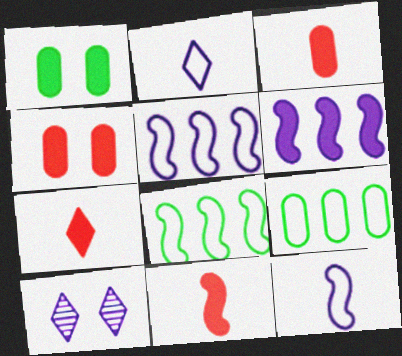[[1, 6, 7], 
[3, 7, 11], 
[3, 8, 10], 
[9, 10, 11]]